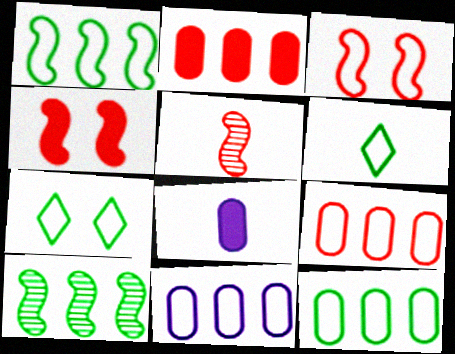[[3, 6, 11], 
[5, 6, 8], 
[9, 11, 12]]